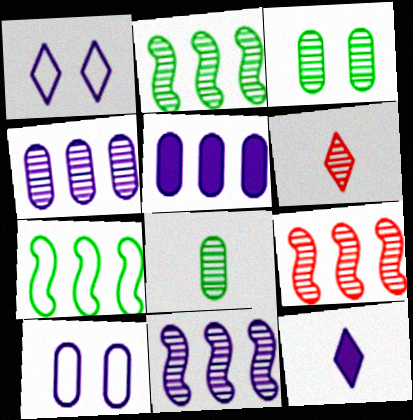[[2, 9, 11], 
[3, 6, 11], 
[10, 11, 12]]